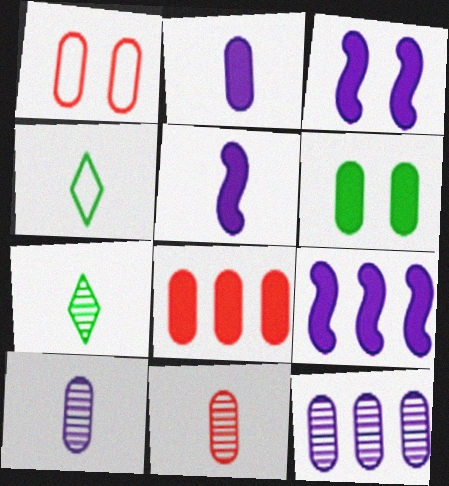[[1, 7, 9], 
[1, 8, 11], 
[2, 6, 8], 
[3, 5, 9], 
[4, 5, 11]]